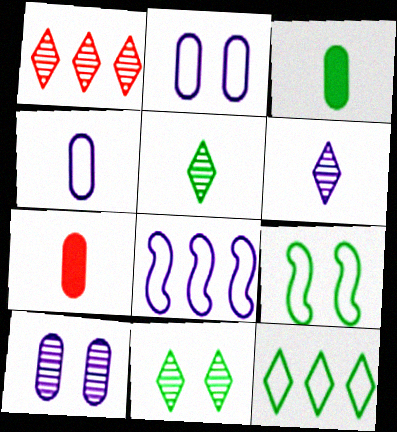[[1, 6, 11], 
[7, 8, 11]]